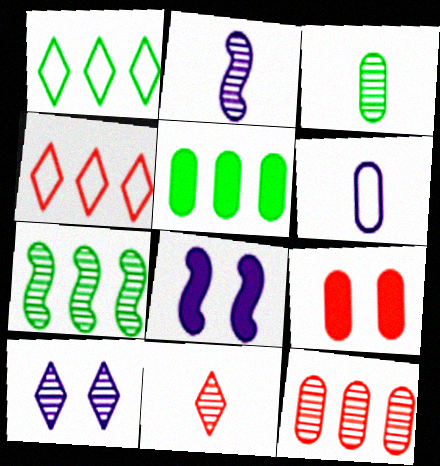[[1, 2, 9], 
[1, 5, 7], 
[2, 3, 11], 
[3, 4, 8]]